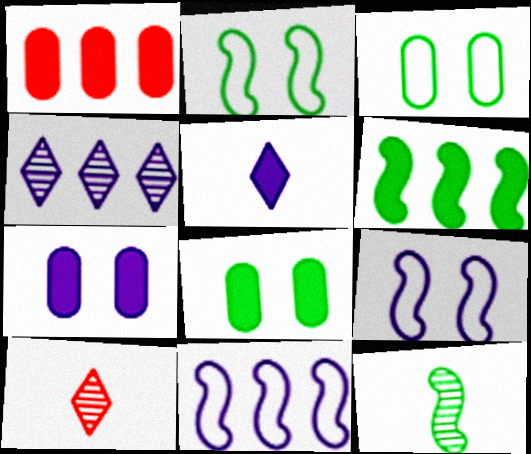[[2, 6, 12], 
[8, 10, 11]]